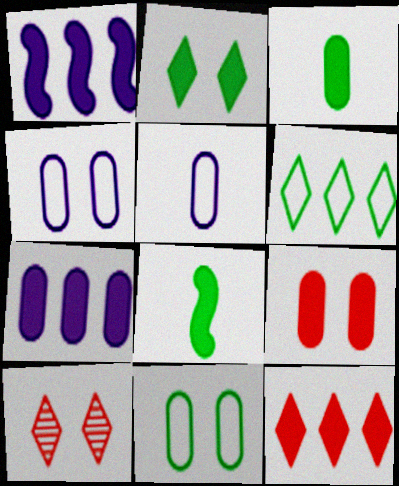[[3, 7, 9]]